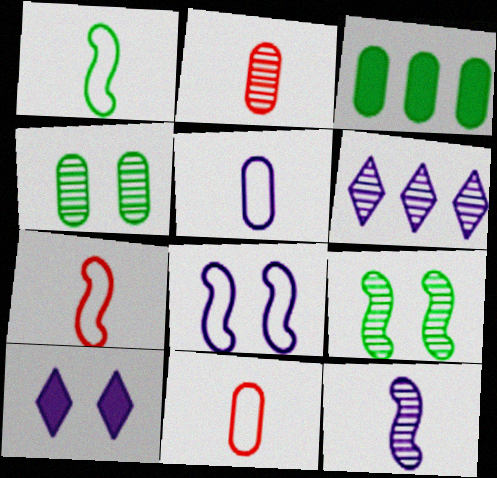[[2, 6, 9]]